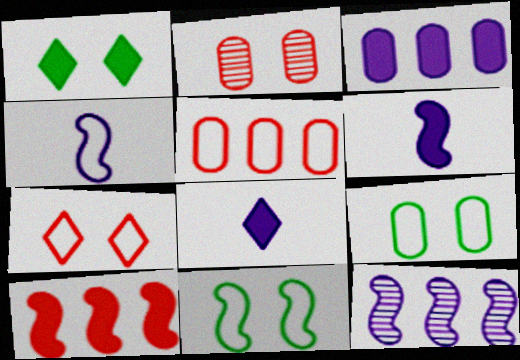[]